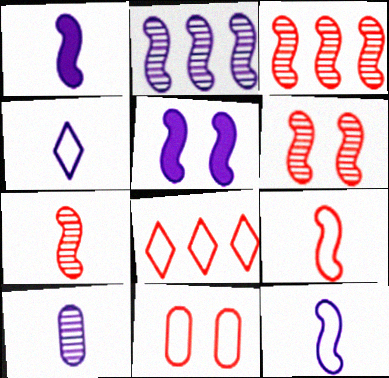[[1, 4, 10], 
[2, 5, 12], 
[3, 6, 7], 
[8, 9, 11]]